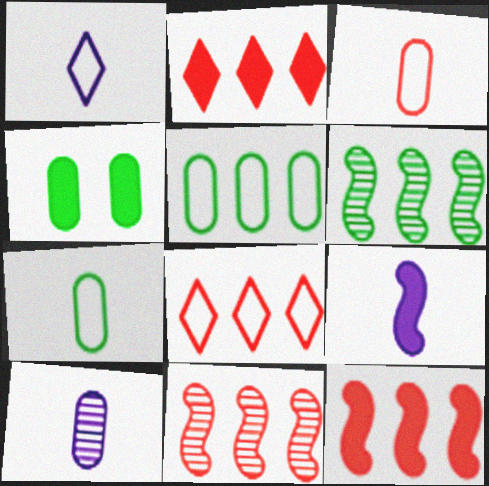[[1, 4, 11], 
[1, 9, 10], 
[2, 4, 9]]